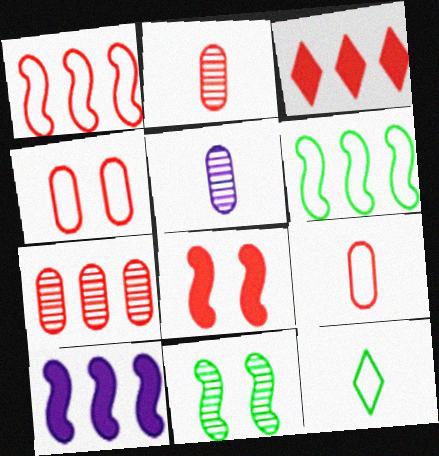[[1, 3, 7]]